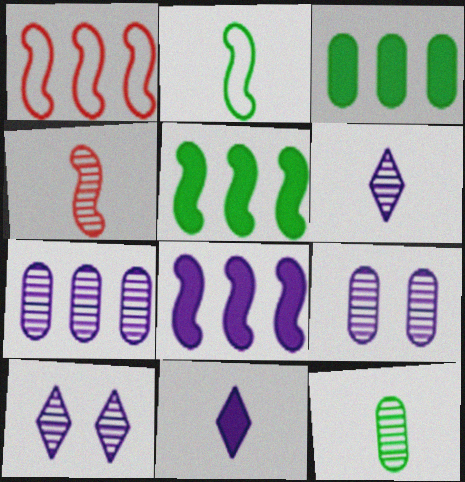[[4, 6, 12]]